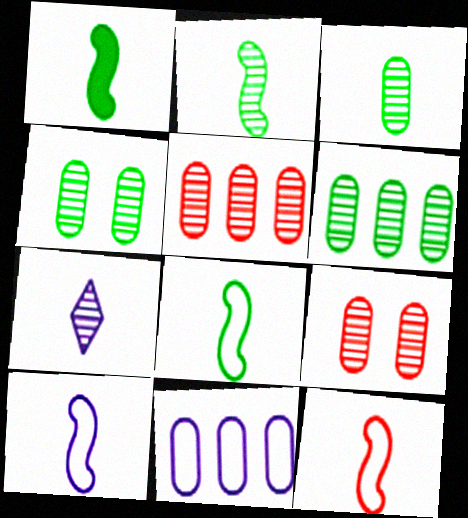[[1, 2, 8], 
[3, 4, 6], 
[8, 10, 12]]